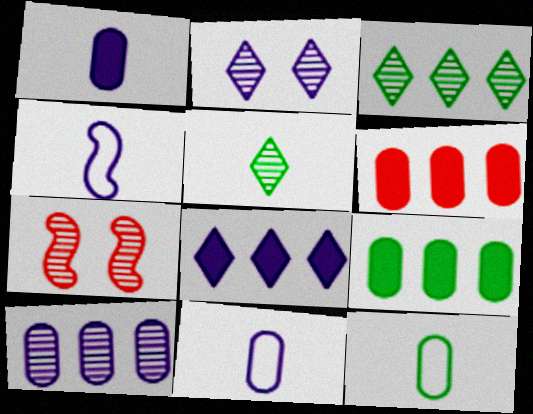[[5, 7, 10], 
[7, 8, 12]]